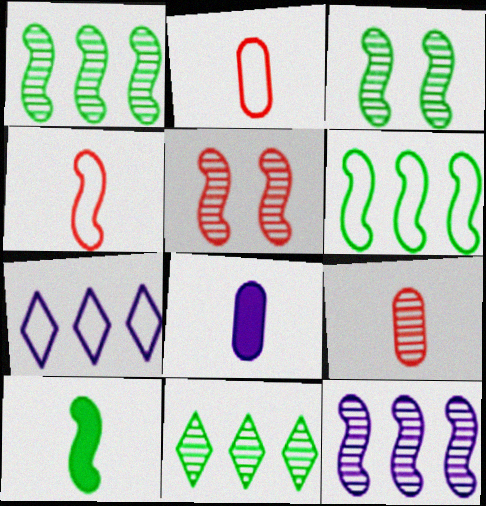[[3, 6, 10]]